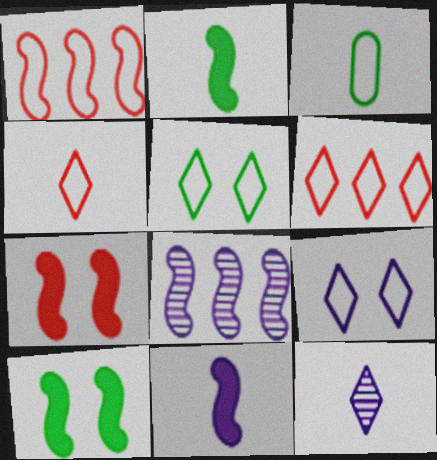[[1, 3, 9]]